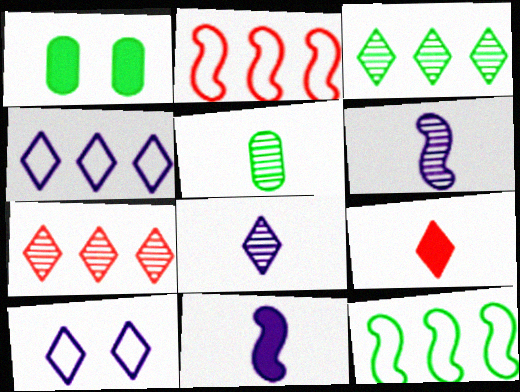[[1, 2, 8], 
[3, 9, 10]]